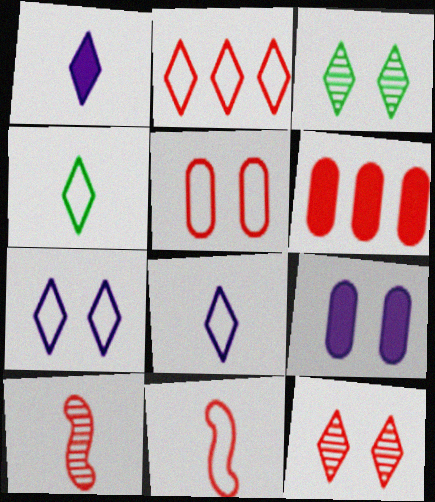[[1, 2, 3], 
[2, 4, 7], 
[2, 5, 11], 
[6, 11, 12]]